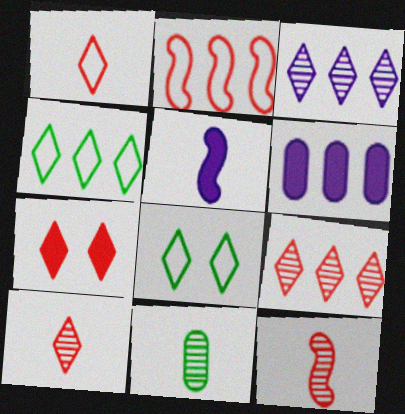[[1, 5, 11], 
[1, 7, 9], 
[6, 8, 12]]